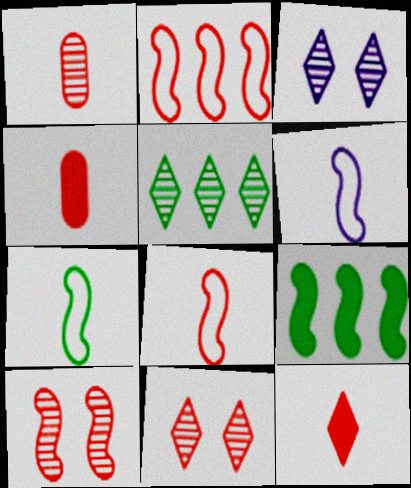[[1, 8, 12], 
[2, 4, 11], 
[6, 7, 8], 
[6, 9, 10]]